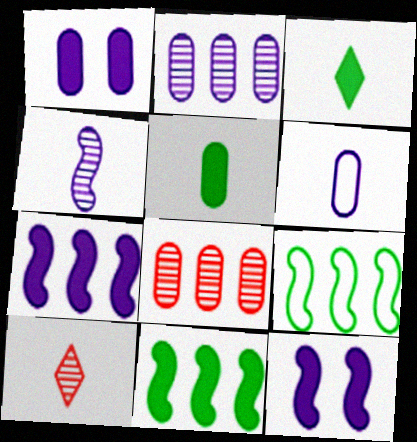[[1, 2, 6], 
[1, 9, 10]]